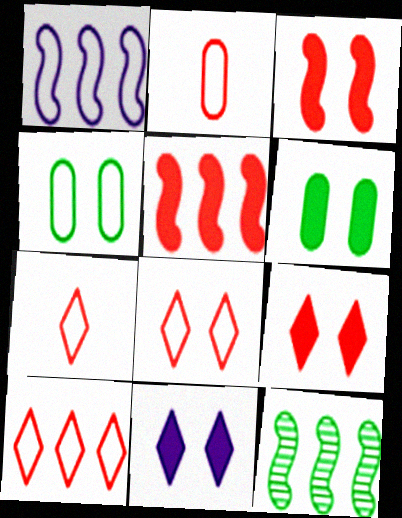[[1, 4, 7], 
[1, 5, 12], 
[2, 11, 12], 
[3, 6, 11], 
[7, 8, 10]]